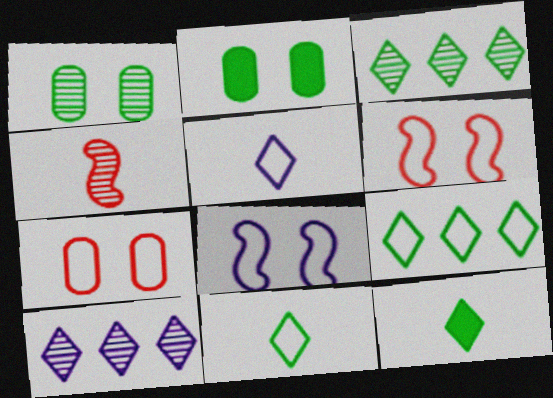[[1, 4, 10]]